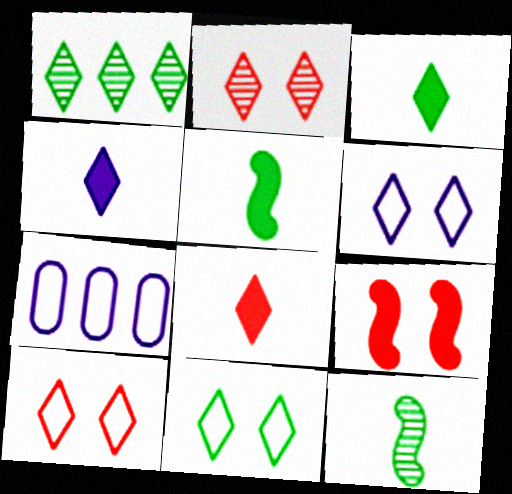[[1, 3, 11], 
[1, 4, 10], 
[1, 6, 8], 
[2, 5, 7], 
[3, 4, 8], 
[6, 10, 11]]